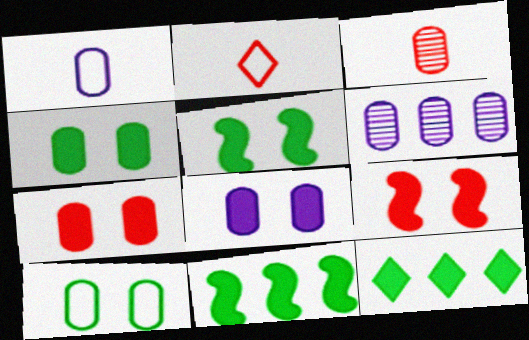[[1, 6, 8], 
[2, 5, 6], 
[4, 7, 8]]